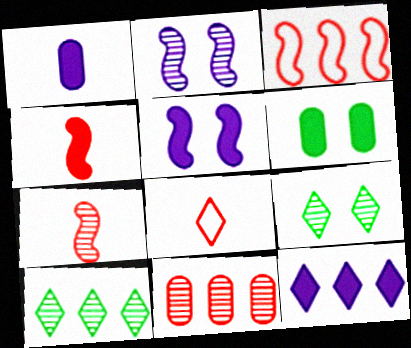[[1, 3, 9], 
[1, 5, 12], 
[4, 6, 12], 
[8, 9, 12]]